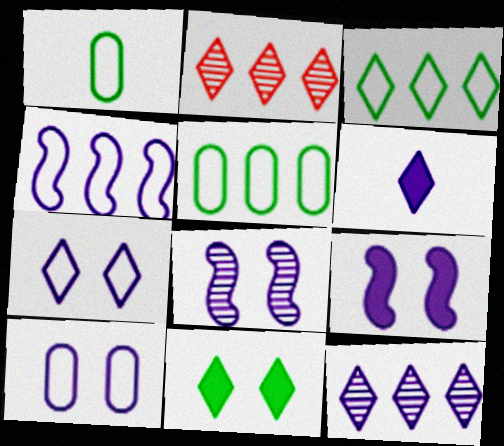[[1, 2, 9], 
[6, 7, 12]]